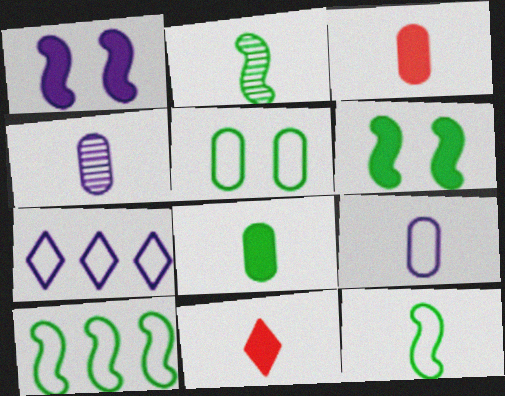[[1, 4, 7], 
[2, 6, 10], 
[2, 9, 11], 
[4, 11, 12]]